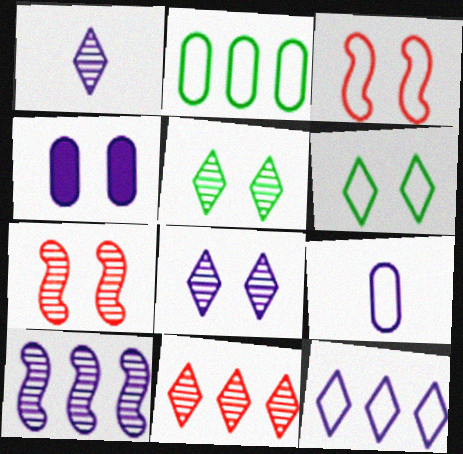[[1, 5, 11], 
[3, 4, 5], 
[4, 6, 7]]